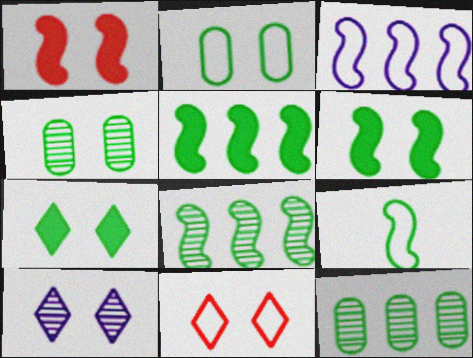[[1, 2, 10], 
[6, 8, 9], 
[7, 9, 12], 
[7, 10, 11]]